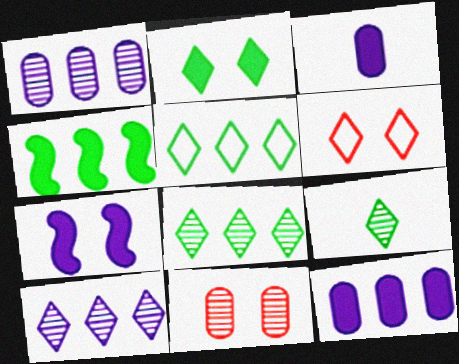[[2, 5, 9]]